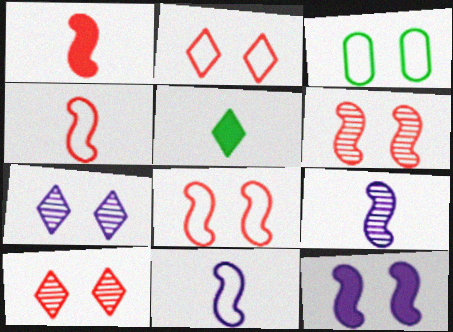[[3, 10, 12]]